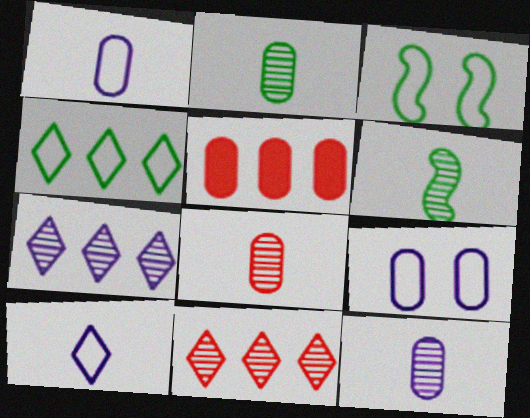[[2, 5, 9], 
[2, 8, 12]]